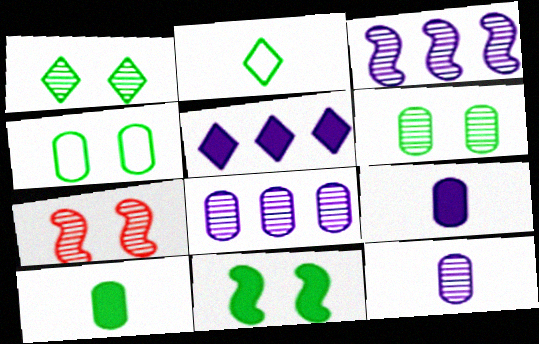[[1, 4, 11]]